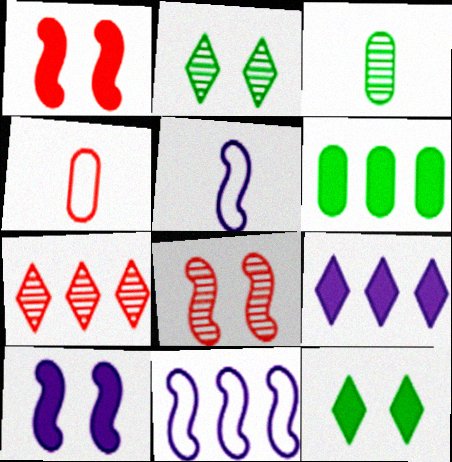[[1, 4, 7], 
[6, 7, 11]]